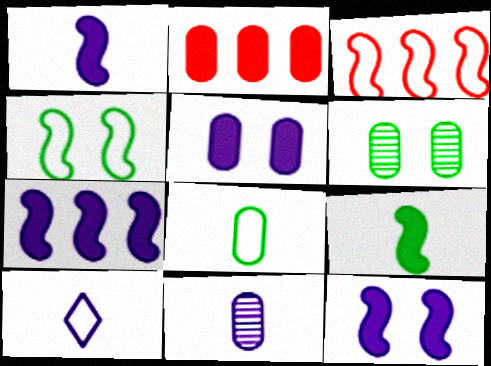[[1, 7, 12], 
[1, 10, 11]]